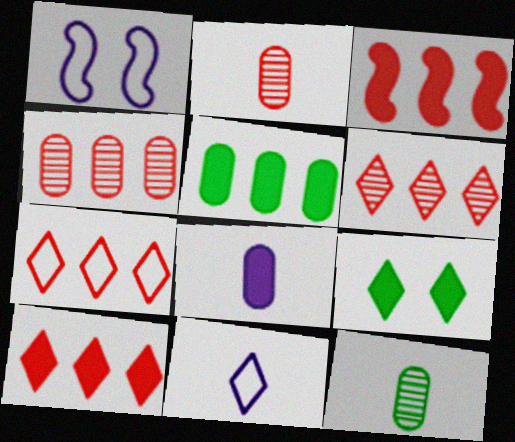[[1, 10, 12], 
[3, 4, 7], 
[3, 8, 9], 
[6, 7, 10], 
[6, 9, 11]]